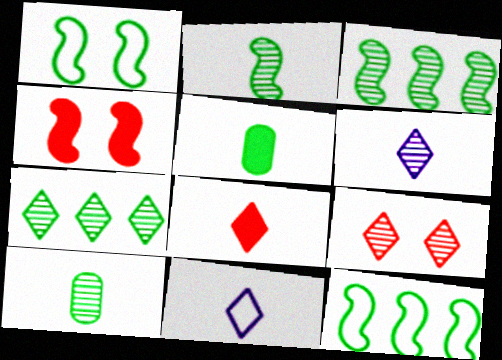[[1, 5, 7], 
[6, 7, 9]]